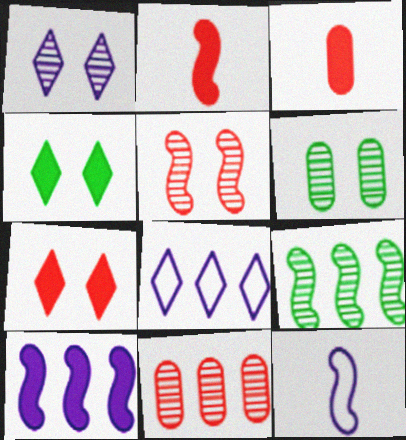[[1, 5, 6], 
[2, 6, 8], 
[3, 4, 10], 
[4, 11, 12]]